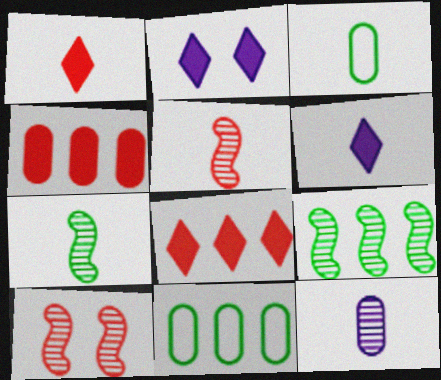[[2, 5, 11], 
[3, 5, 6], 
[6, 10, 11]]